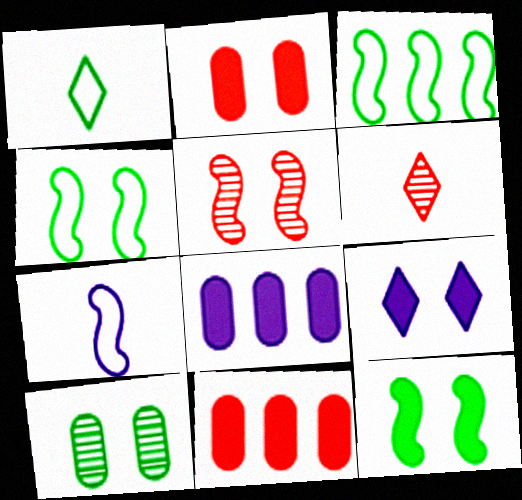[[1, 5, 8], 
[2, 9, 12], 
[4, 6, 8]]